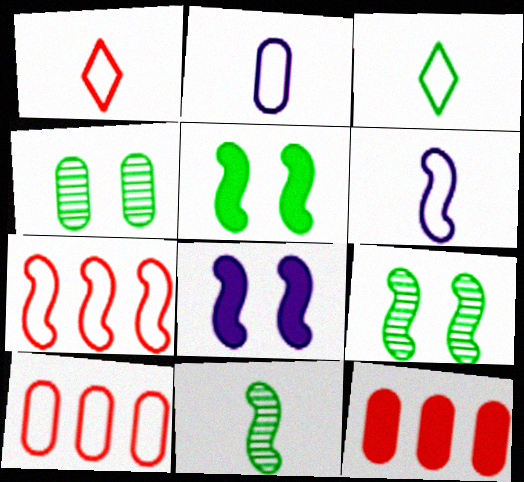[[2, 4, 12], 
[7, 8, 11]]